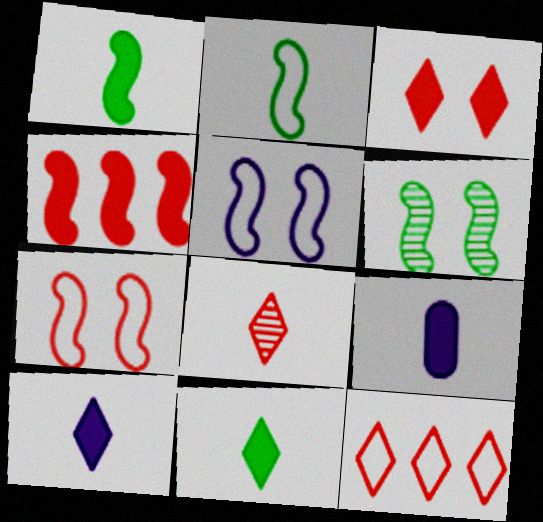[[2, 8, 9], 
[3, 8, 12], 
[6, 9, 12]]